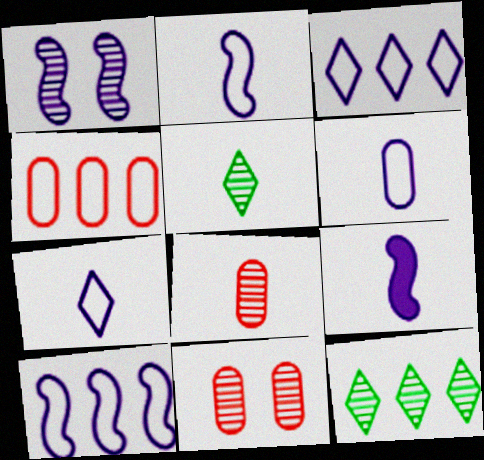[[1, 8, 12], 
[1, 9, 10], 
[2, 6, 7]]